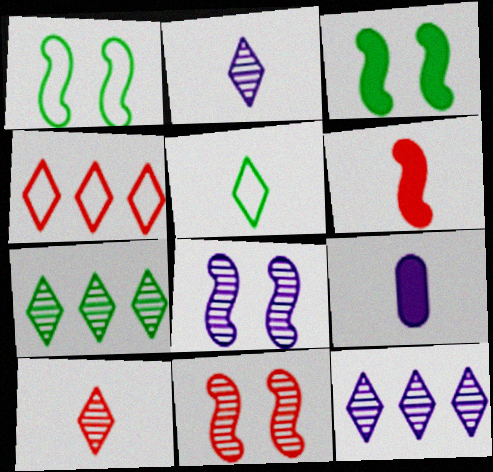[]